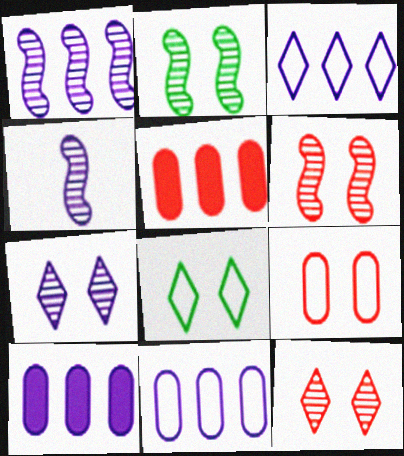[[1, 3, 10], 
[4, 5, 8]]